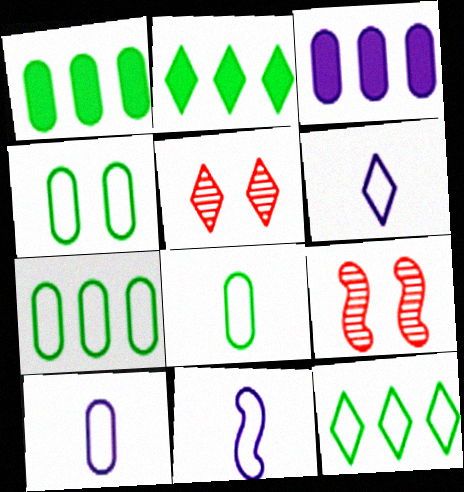[[1, 5, 11], 
[1, 6, 9], 
[2, 5, 6], 
[2, 9, 10], 
[4, 7, 8], 
[6, 10, 11]]